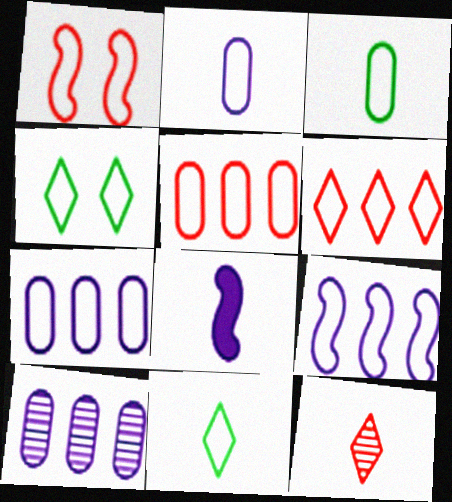[[1, 7, 11], 
[3, 8, 12]]